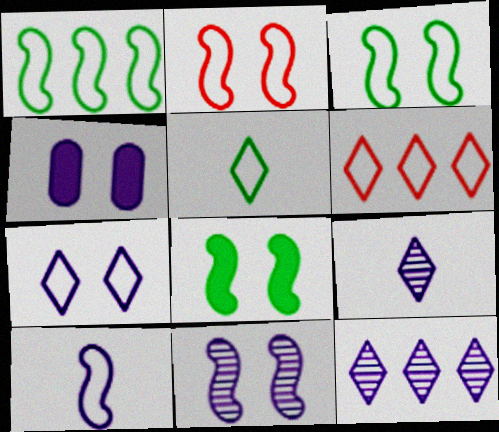[[1, 2, 10], 
[2, 8, 11], 
[4, 7, 11], 
[4, 10, 12], 
[5, 6, 7]]